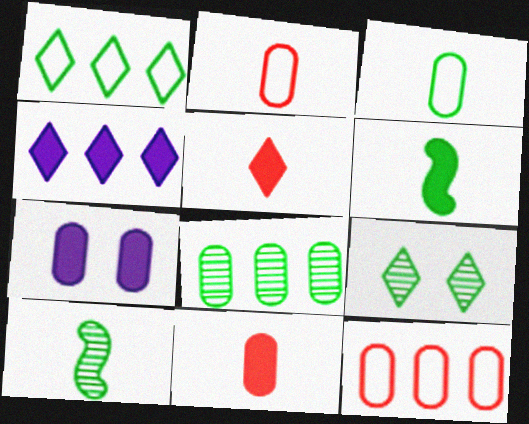[[2, 7, 8], 
[8, 9, 10]]